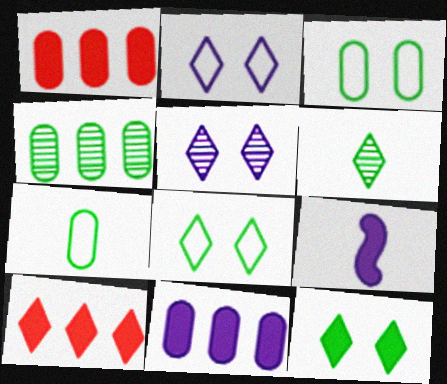[[1, 9, 12], 
[2, 6, 10]]